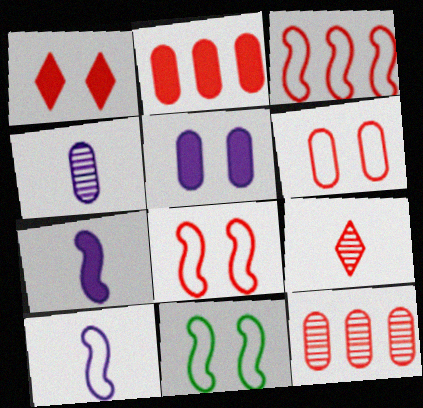[[2, 8, 9], 
[3, 10, 11]]